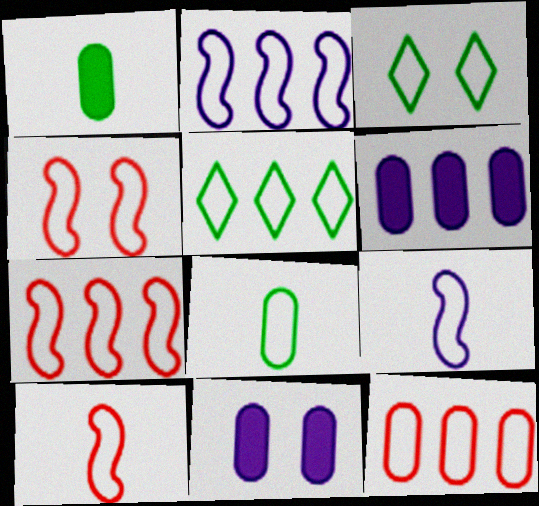[[2, 5, 12], 
[3, 9, 12], 
[4, 7, 10]]